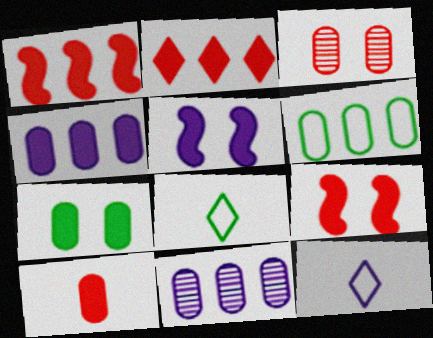[[2, 9, 10], 
[4, 7, 10], 
[5, 11, 12], 
[8, 9, 11]]